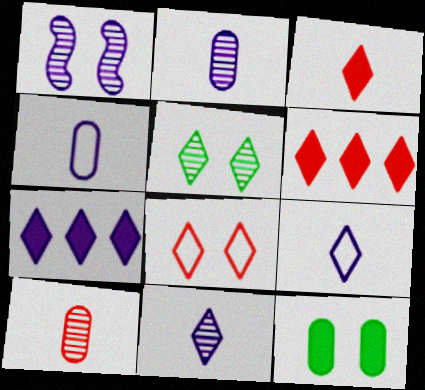[[1, 4, 7], 
[1, 8, 12], 
[5, 6, 9]]